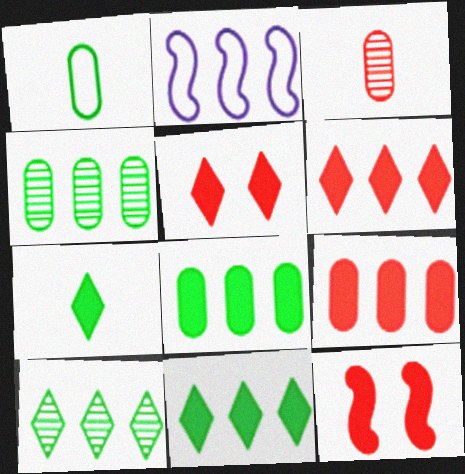[[2, 4, 6], 
[2, 9, 10]]